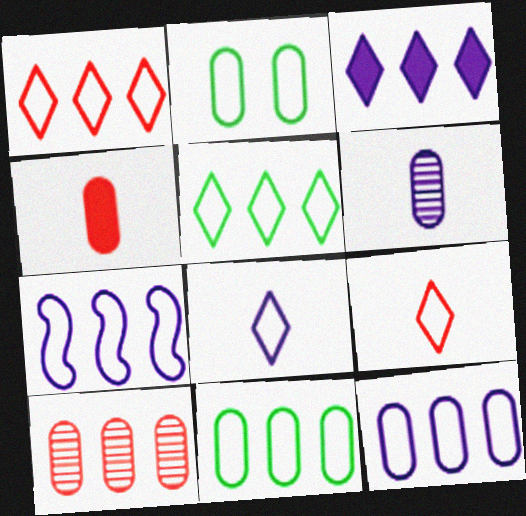[[1, 7, 11], 
[2, 7, 9]]